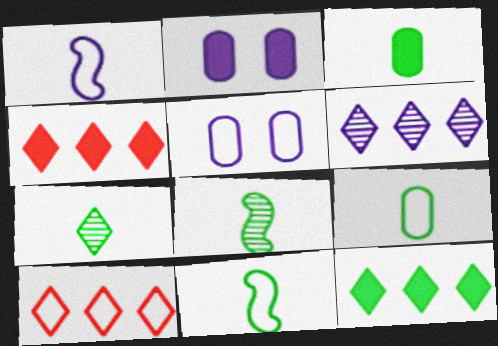[[1, 2, 6], 
[2, 8, 10], 
[3, 7, 11], 
[4, 5, 8], 
[5, 10, 11], 
[6, 10, 12]]